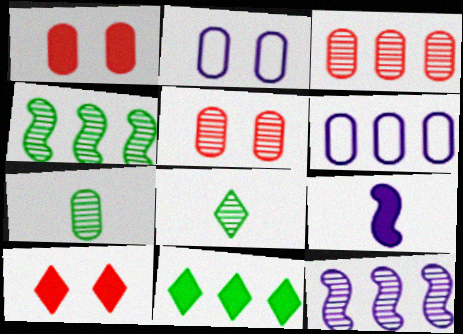[[1, 6, 7], 
[1, 9, 11], 
[5, 8, 12]]